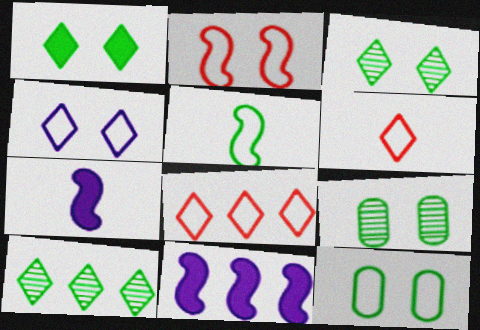[[2, 4, 12], 
[6, 9, 11], 
[7, 8, 9]]